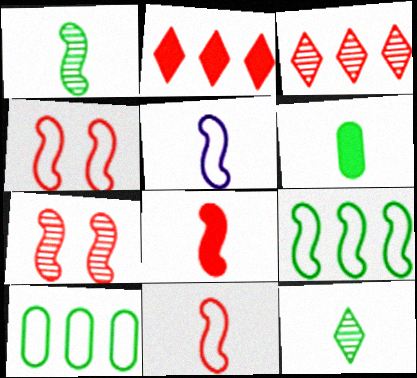[[1, 5, 8], 
[4, 5, 9]]